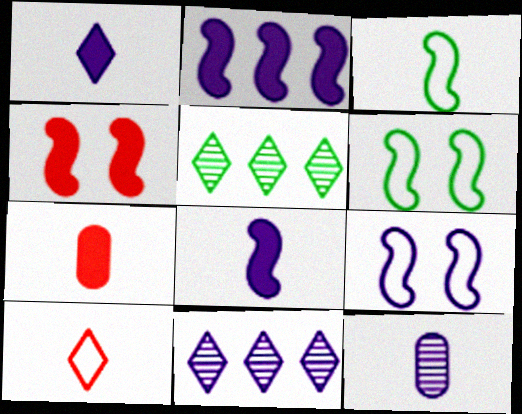[[5, 7, 9], 
[6, 7, 11]]